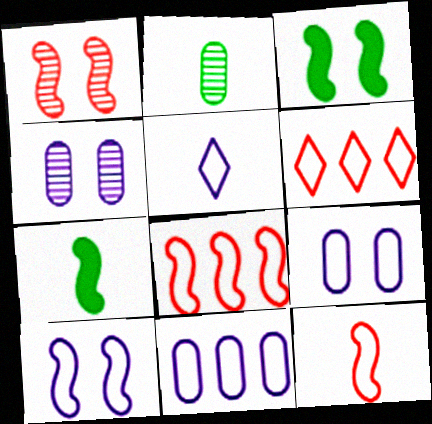[[1, 3, 10], 
[4, 6, 7], 
[5, 10, 11]]